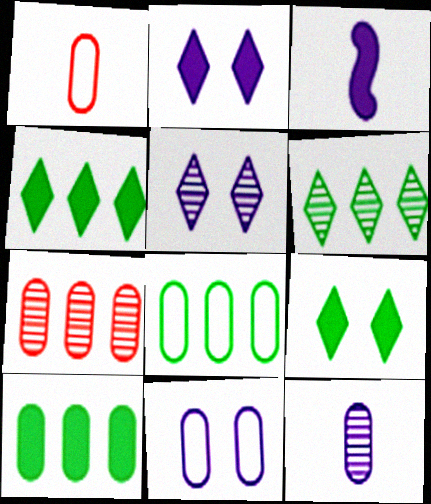[[1, 8, 11]]